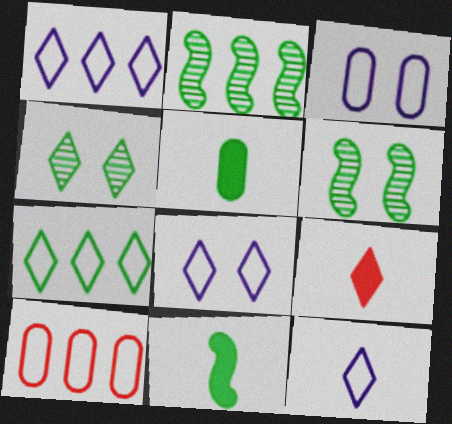[[1, 4, 9], 
[1, 8, 12], 
[2, 3, 9], 
[5, 6, 7]]